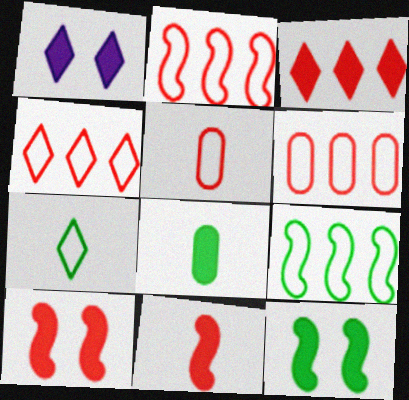[[2, 4, 6]]